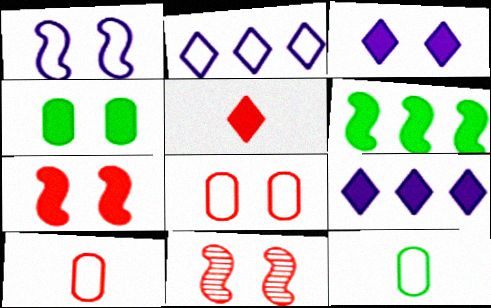[[3, 4, 7], 
[9, 11, 12]]